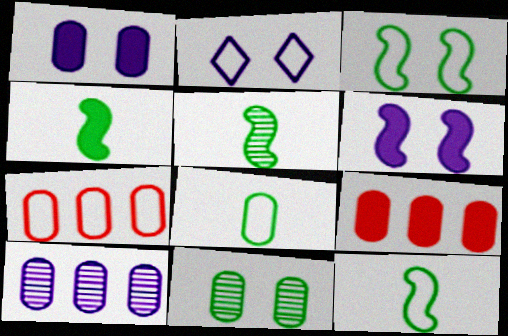[[2, 5, 9], 
[2, 7, 12], 
[4, 5, 12]]